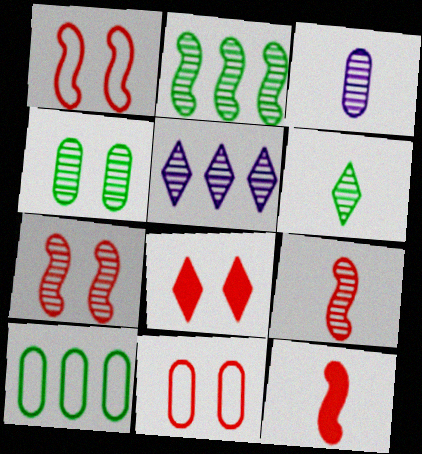[[2, 4, 6], 
[3, 6, 9], 
[4, 5, 9], 
[7, 8, 11]]